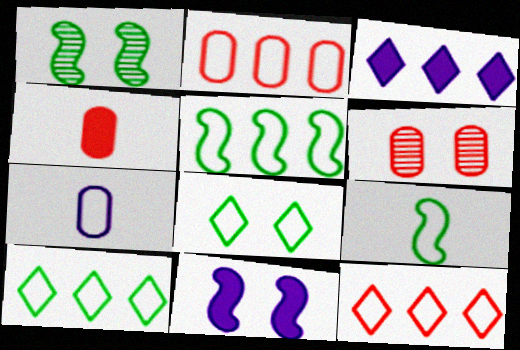[[2, 4, 6], 
[3, 6, 9], 
[6, 8, 11]]